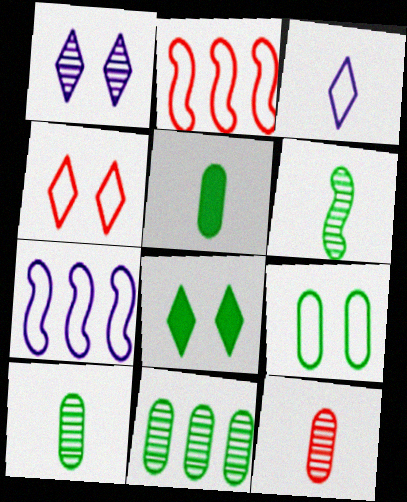[[1, 2, 5], 
[1, 4, 8], 
[2, 3, 9], 
[5, 9, 11], 
[7, 8, 12]]